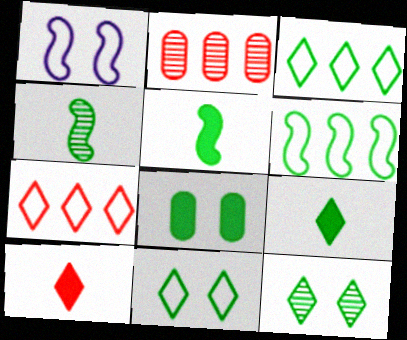[[1, 2, 9], 
[3, 4, 8], 
[3, 9, 12]]